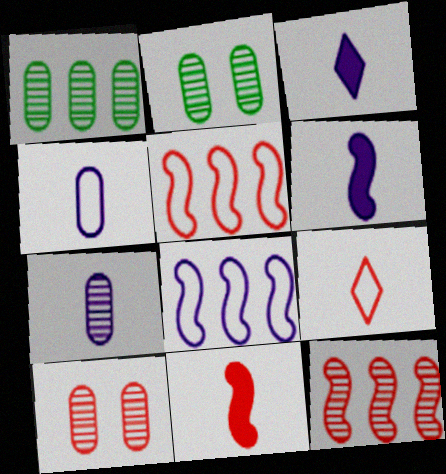[[1, 7, 10], 
[2, 3, 5]]